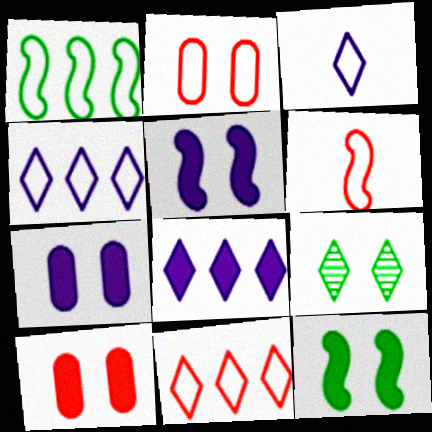[[1, 2, 3], 
[2, 5, 9], 
[2, 6, 11]]